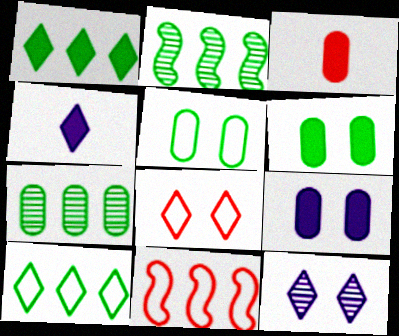[]